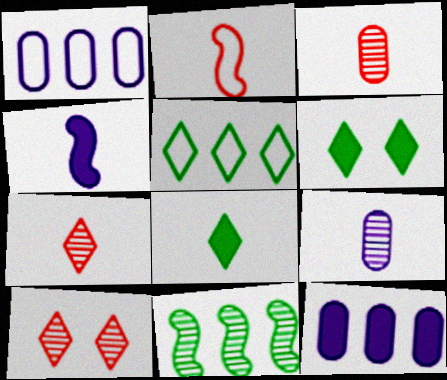[[2, 8, 9], 
[9, 10, 11]]